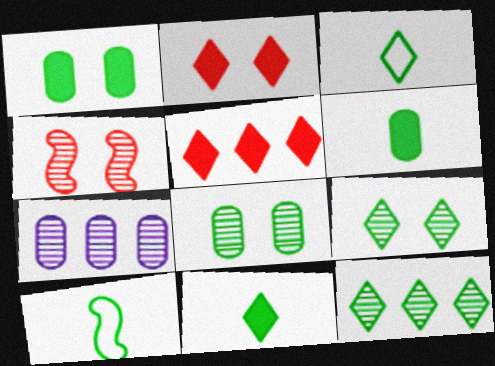[[1, 10, 12], 
[2, 7, 10]]